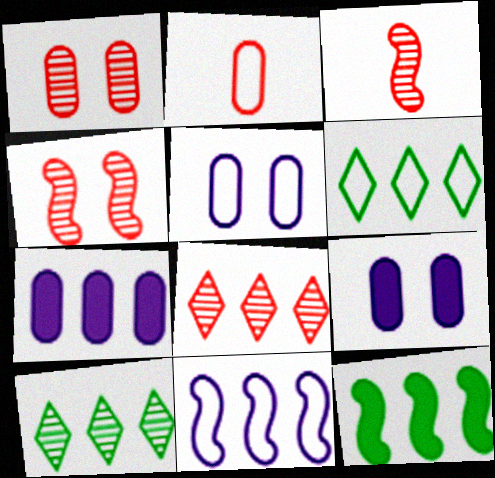[[1, 3, 8], 
[3, 6, 9]]